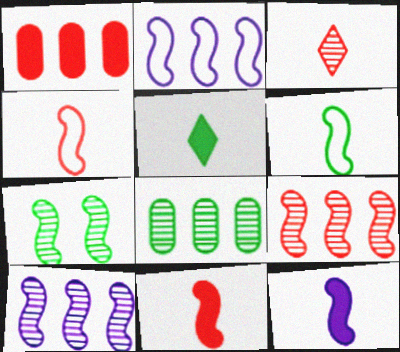[[2, 7, 11]]